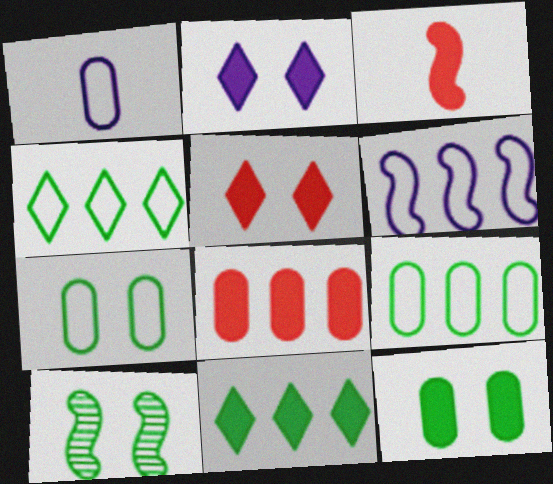[[3, 5, 8], 
[3, 6, 10]]